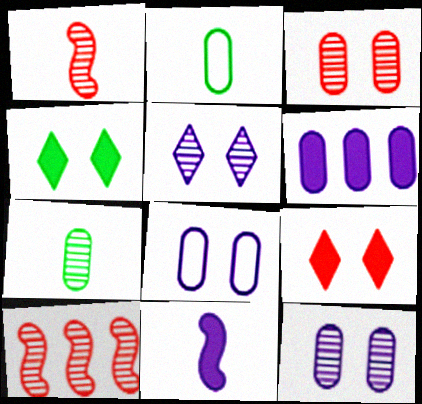[[2, 3, 6], 
[5, 7, 10]]